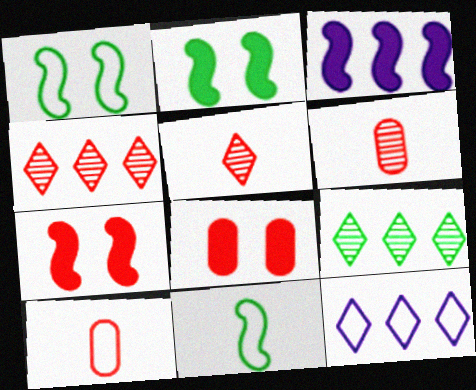[[1, 10, 12], 
[2, 6, 12], 
[4, 7, 10]]